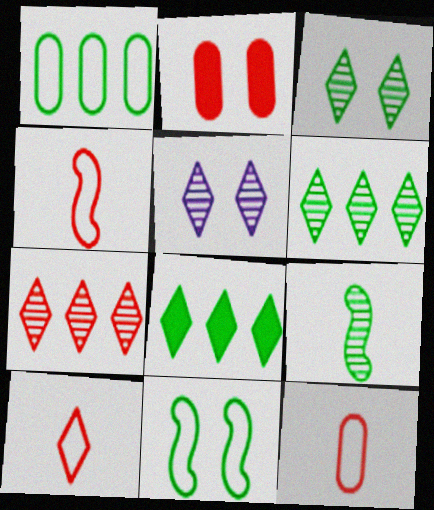[[2, 4, 7], 
[2, 5, 11], 
[4, 10, 12], 
[5, 8, 10]]